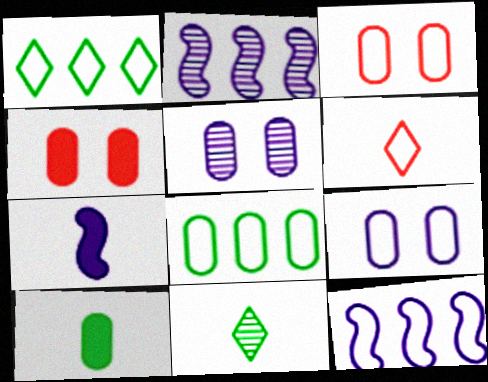[[4, 11, 12]]